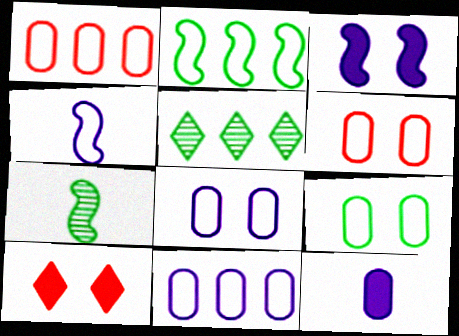[[6, 8, 9], 
[7, 10, 11]]